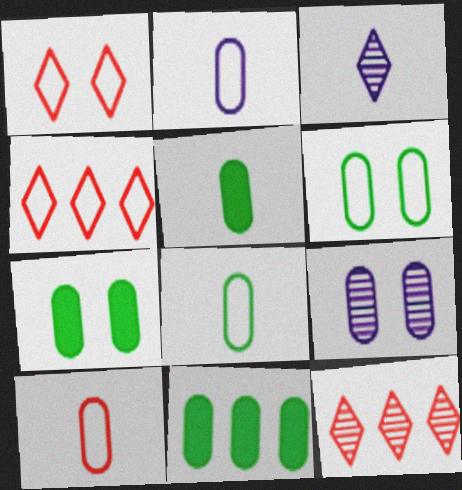[[2, 8, 10], 
[5, 7, 11], 
[9, 10, 11]]